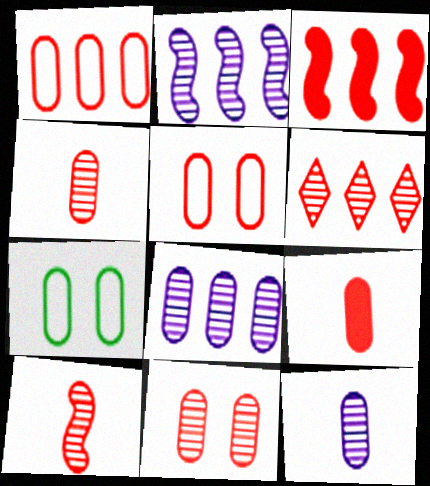[[1, 3, 6], 
[1, 9, 11], 
[6, 10, 11], 
[7, 8, 9]]